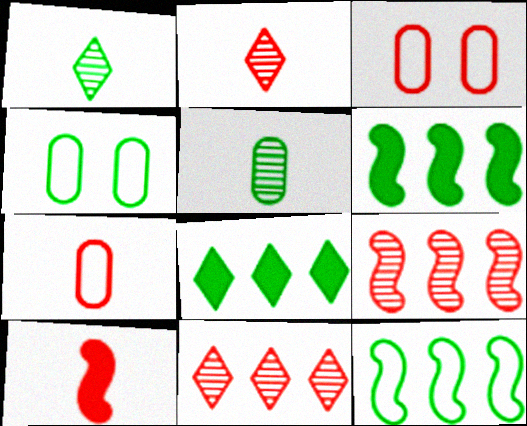[[1, 4, 6], 
[2, 7, 10], 
[3, 10, 11]]